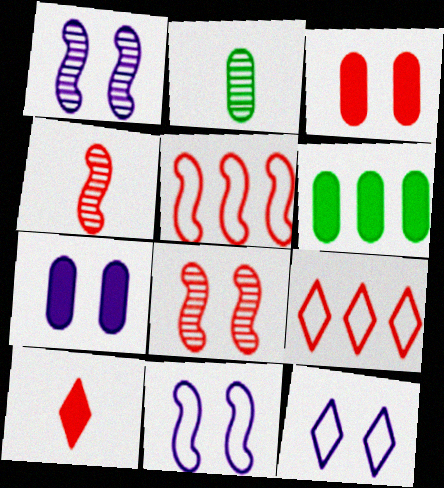[[1, 7, 12], 
[3, 4, 9], 
[4, 6, 12]]